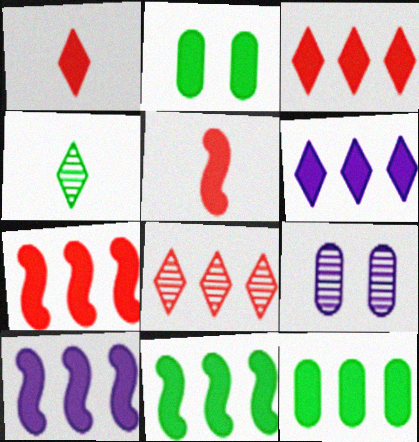[[1, 2, 10], 
[2, 5, 6], 
[3, 10, 12], 
[6, 7, 12], 
[7, 10, 11]]